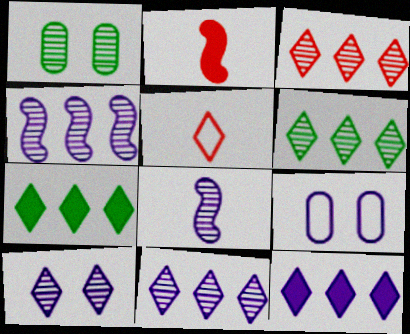[[1, 3, 8], 
[2, 6, 9], 
[3, 6, 11], 
[5, 7, 10], 
[8, 9, 12]]